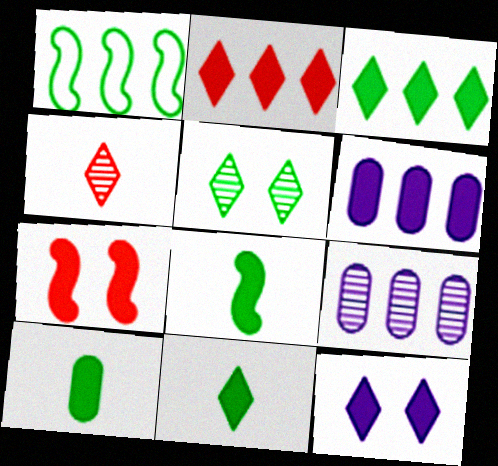[[1, 2, 9], 
[1, 5, 10], 
[2, 11, 12], 
[6, 7, 11], 
[8, 10, 11]]